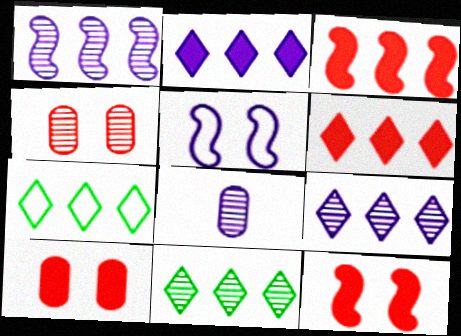[[2, 5, 8], 
[6, 7, 9], 
[7, 8, 12]]